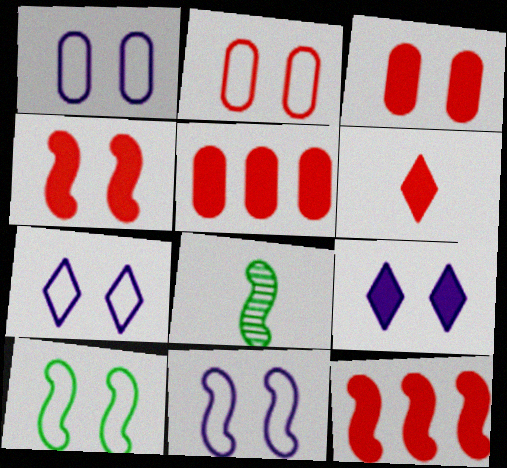[[1, 7, 11], 
[2, 7, 10], 
[3, 6, 12], 
[4, 5, 6], 
[5, 7, 8], 
[8, 11, 12]]